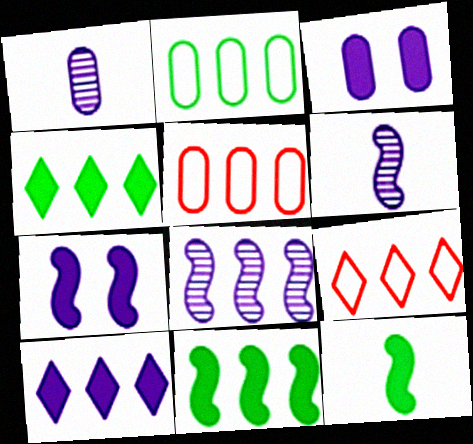[[4, 5, 8]]